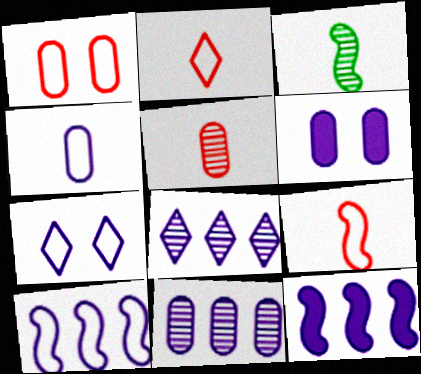[[4, 6, 11], 
[4, 7, 10]]